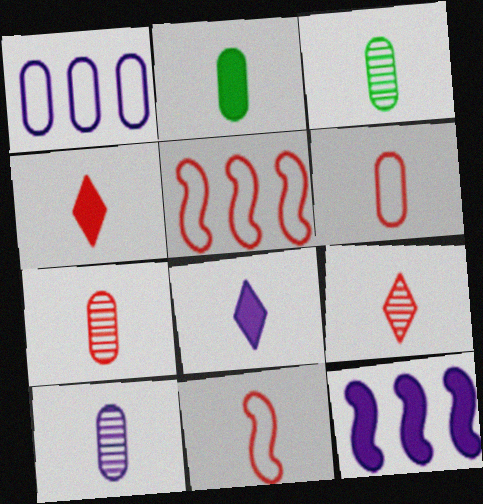[[2, 6, 10], 
[3, 7, 10], 
[3, 8, 11], 
[4, 7, 11]]